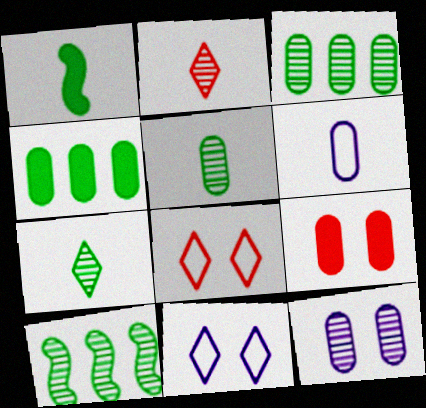[[1, 2, 6], 
[2, 10, 12], 
[3, 6, 9]]